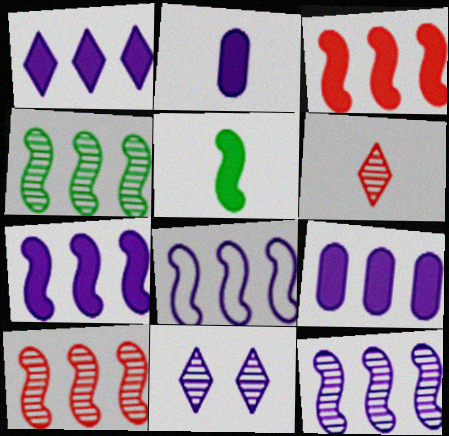[[1, 7, 9], 
[2, 8, 11], 
[3, 4, 8], 
[4, 10, 12], 
[7, 8, 12]]